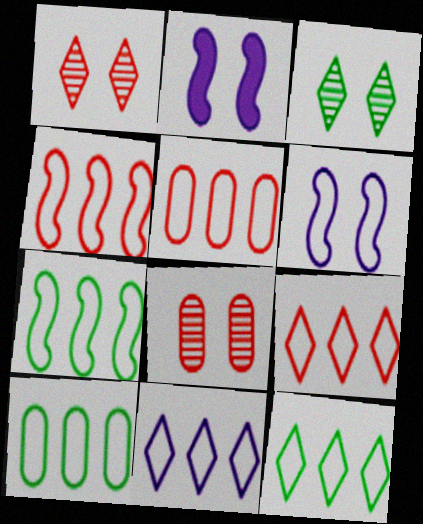[[4, 5, 9], 
[4, 10, 11], 
[5, 7, 11], 
[7, 10, 12], 
[9, 11, 12]]